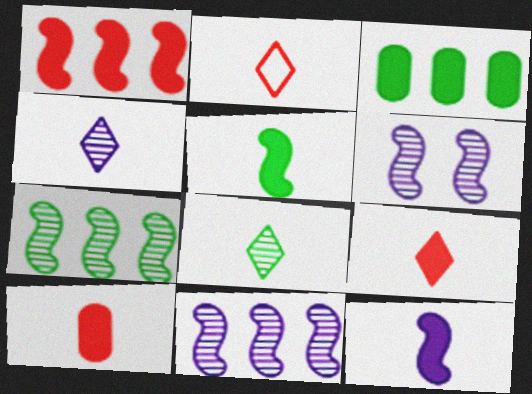[[2, 3, 6]]